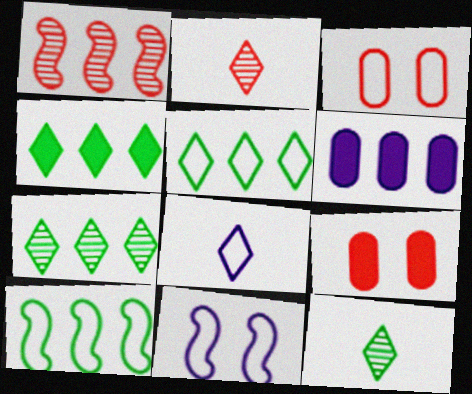[[1, 5, 6], 
[3, 8, 10], 
[4, 5, 7]]